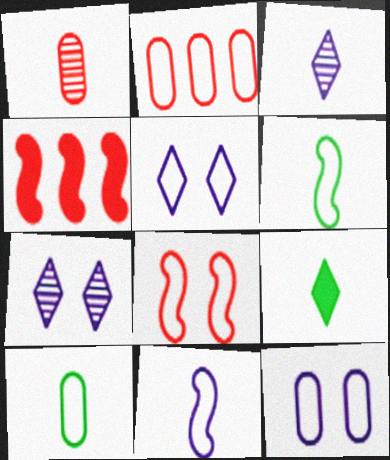[[1, 9, 11], 
[2, 5, 6], 
[2, 10, 12], 
[4, 7, 10]]